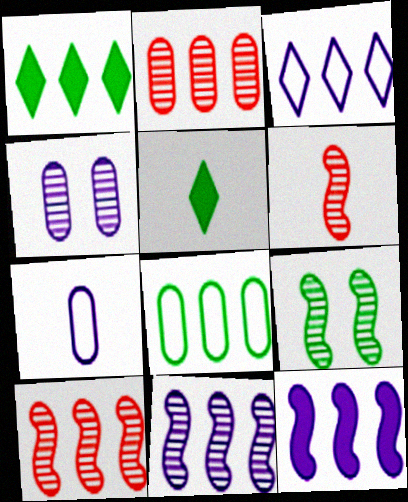[[5, 6, 7], 
[5, 8, 9], 
[6, 9, 11]]